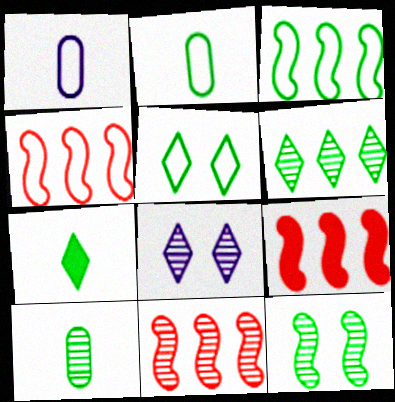[[1, 4, 5], 
[2, 3, 5], 
[2, 8, 9], 
[4, 9, 11], 
[5, 6, 7], 
[6, 10, 12], 
[8, 10, 11]]